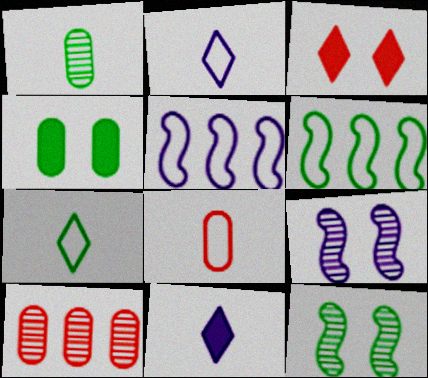[[1, 3, 5]]